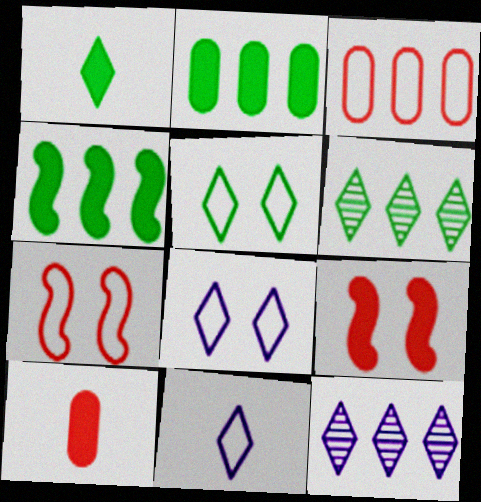[[1, 5, 6], 
[3, 4, 12]]